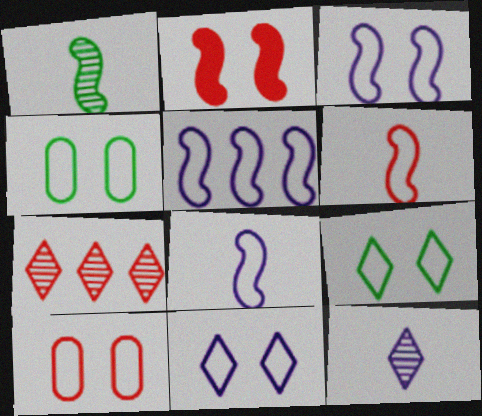[[1, 2, 5], 
[3, 5, 8], 
[3, 9, 10]]